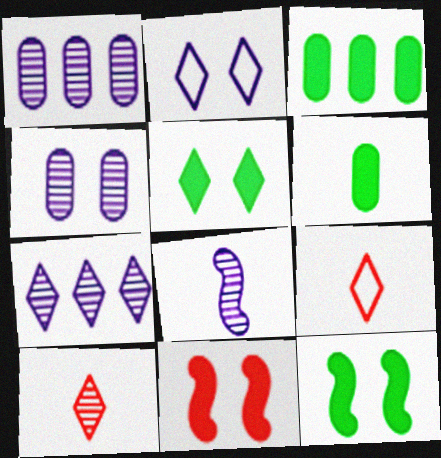[[1, 9, 12], 
[4, 7, 8], 
[5, 7, 9], 
[6, 8, 9]]